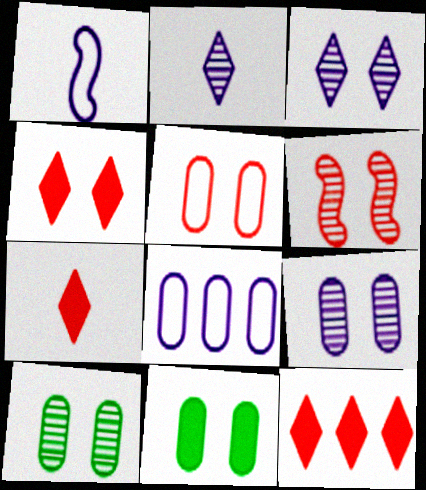[[1, 10, 12], 
[3, 6, 10], 
[4, 5, 6], 
[4, 7, 12], 
[5, 9, 11]]